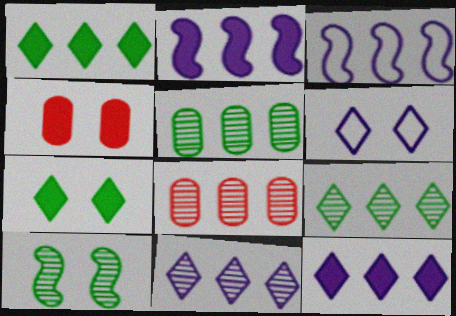[[1, 3, 8], 
[4, 6, 10]]